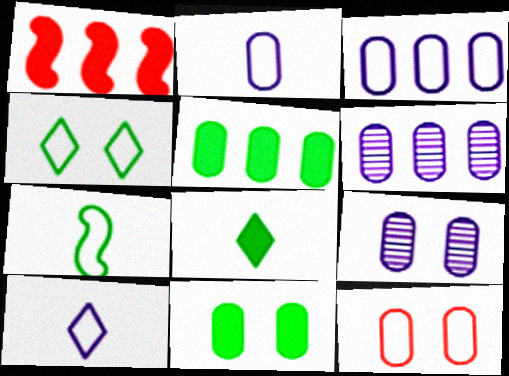[[9, 11, 12]]